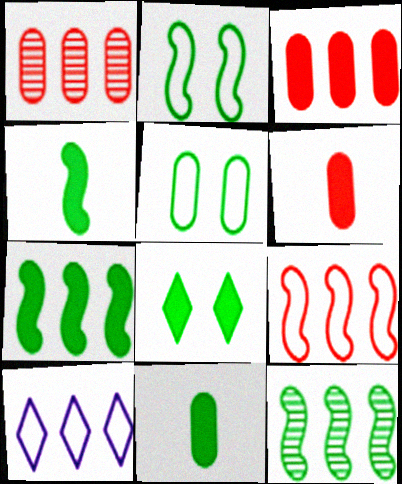[[1, 7, 10], 
[2, 4, 12], 
[3, 10, 12], 
[7, 8, 11]]